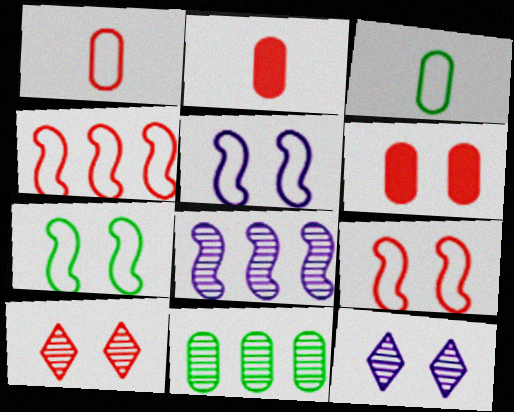[[2, 4, 10], 
[5, 7, 9], 
[6, 7, 12], 
[6, 9, 10]]